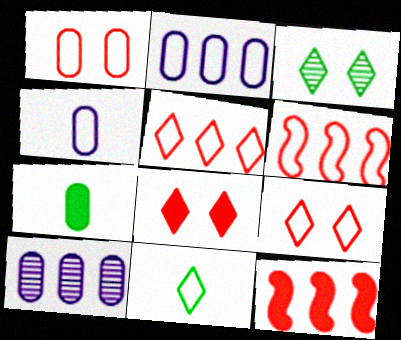[[1, 7, 10], 
[3, 4, 12]]